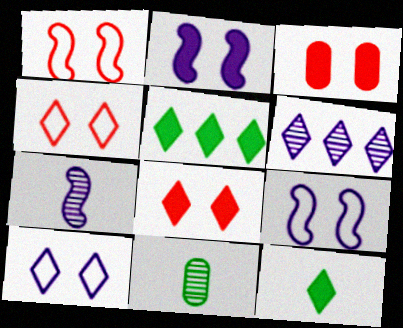[[4, 6, 12]]